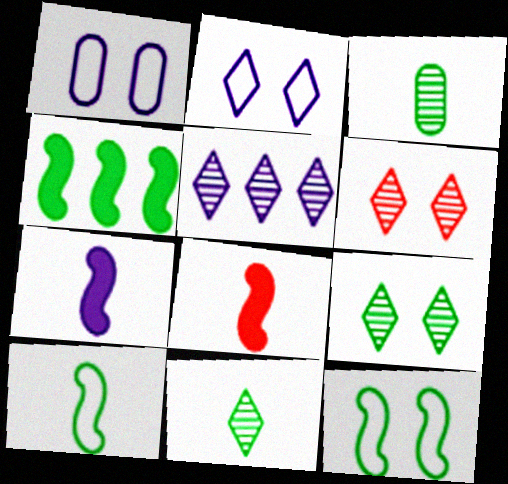[[1, 5, 7], 
[5, 6, 11]]